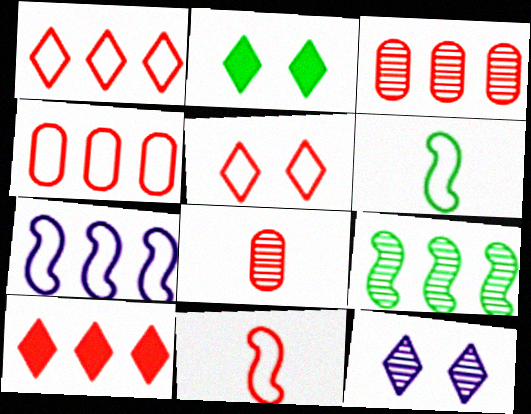[[2, 5, 12], 
[2, 7, 8], 
[4, 5, 11], 
[8, 9, 12]]